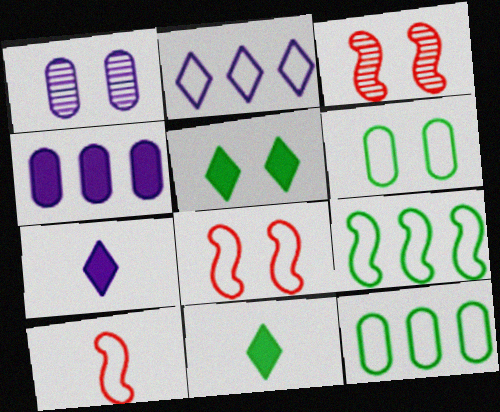[[1, 5, 8], 
[2, 6, 10], 
[3, 7, 12]]